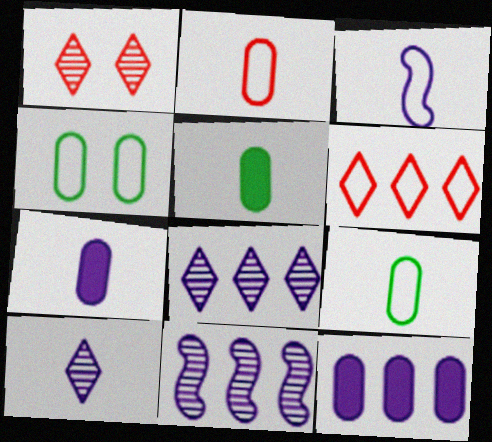[[3, 4, 6], 
[3, 7, 10]]